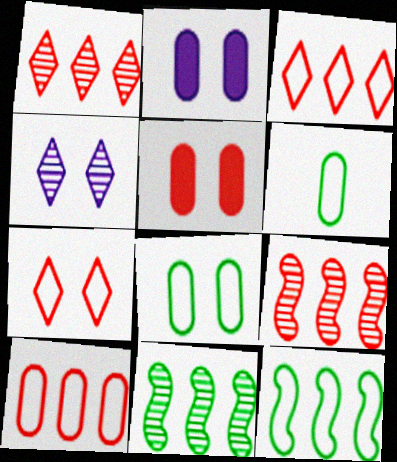[]